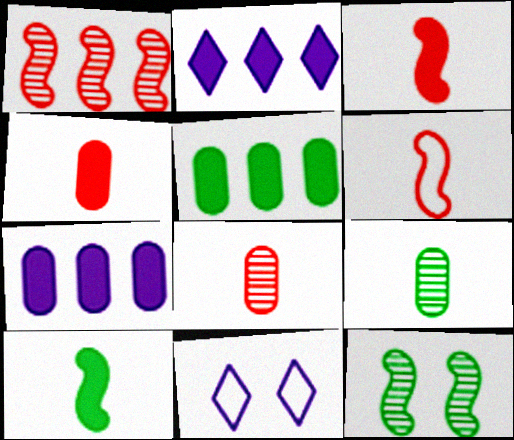[]